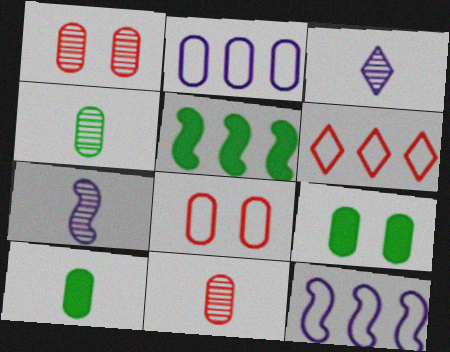[[1, 2, 10], 
[2, 9, 11], 
[3, 5, 8], 
[6, 7, 9]]